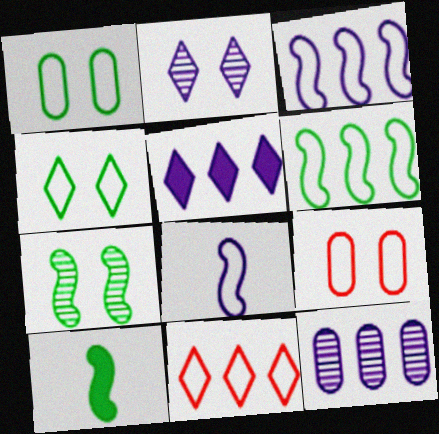[[1, 8, 11], 
[3, 5, 12], 
[6, 7, 10]]